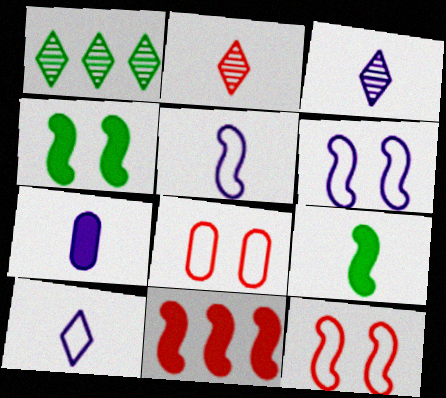[[1, 7, 12], 
[2, 8, 11], 
[3, 5, 7]]